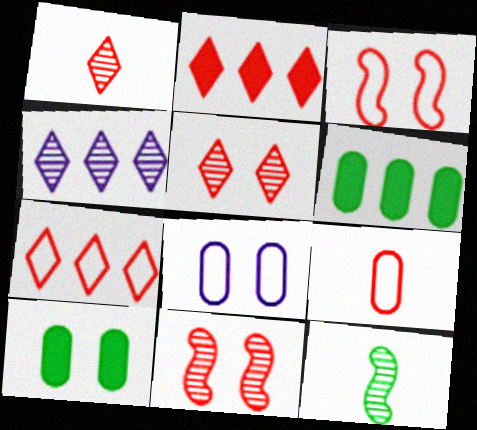[[2, 8, 12], 
[2, 9, 11], 
[3, 7, 9]]